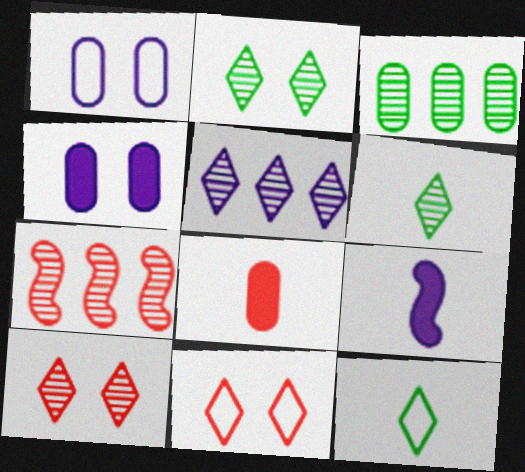[[1, 3, 8], 
[1, 5, 9], 
[3, 5, 7], 
[3, 9, 11], 
[4, 7, 12], 
[5, 6, 10], 
[7, 8, 11]]